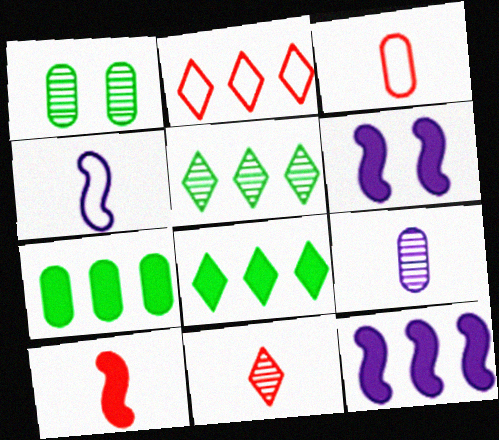[[3, 5, 6], 
[3, 10, 11]]